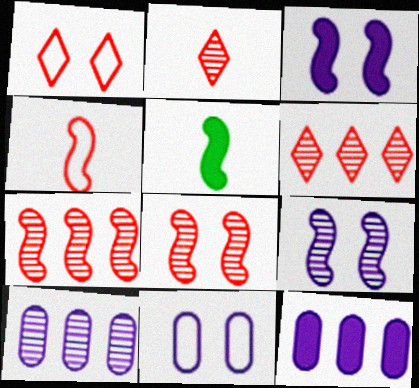[[1, 5, 10], 
[5, 6, 11]]